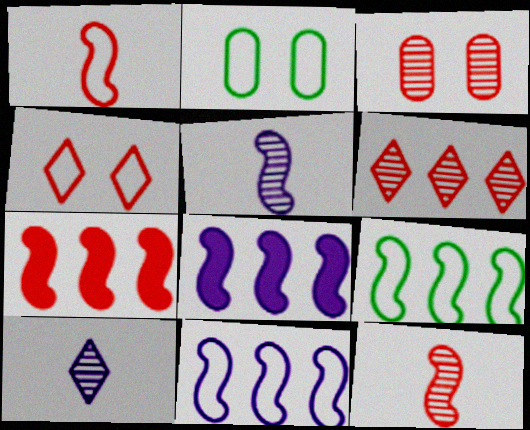[[2, 7, 10], 
[3, 6, 12]]